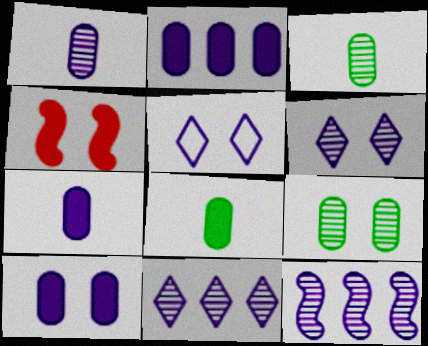[[1, 6, 12], 
[2, 7, 10], 
[4, 5, 9], 
[5, 7, 12]]